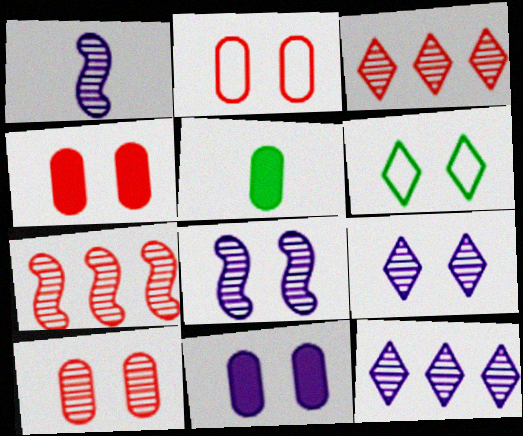[[2, 4, 10], 
[4, 6, 8]]